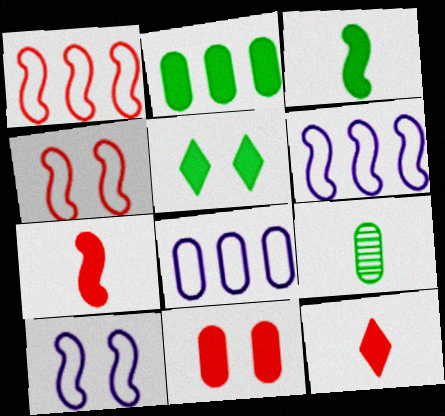[[2, 3, 5], 
[8, 9, 11]]